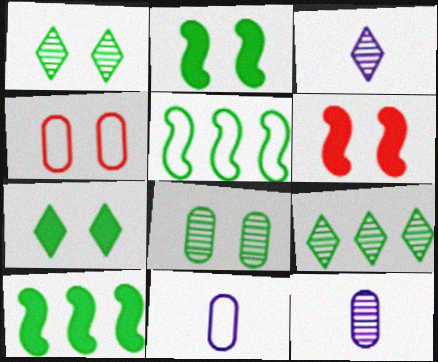[[3, 4, 10], 
[6, 9, 11]]